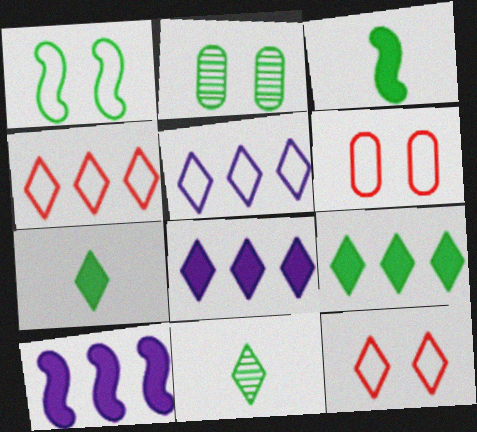[[6, 10, 11], 
[8, 11, 12]]